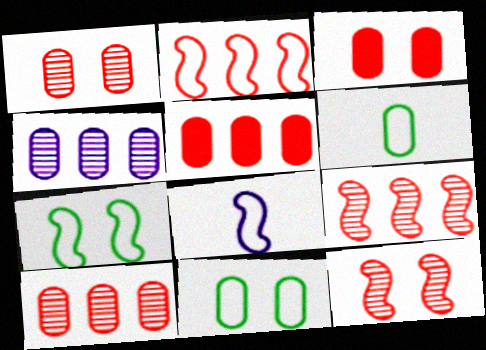[[2, 7, 8], 
[3, 4, 6]]